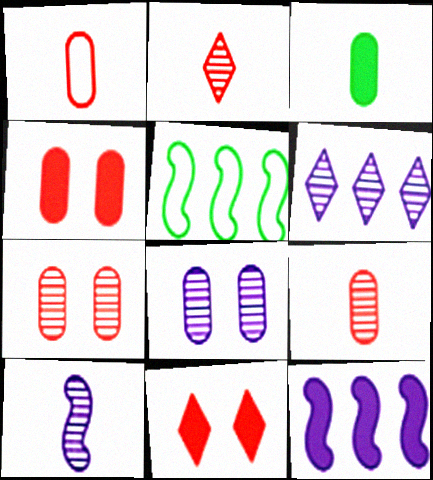[[3, 11, 12], 
[6, 8, 10]]